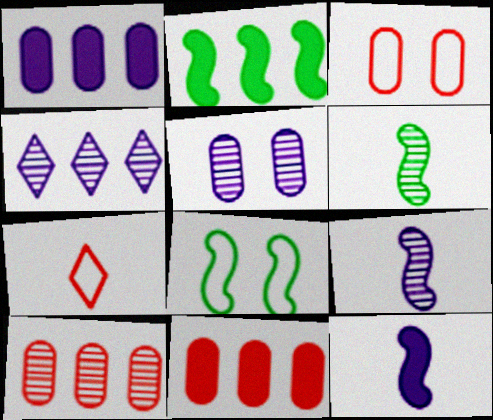[[2, 5, 7], 
[2, 6, 8], 
[4, 5, 9]]